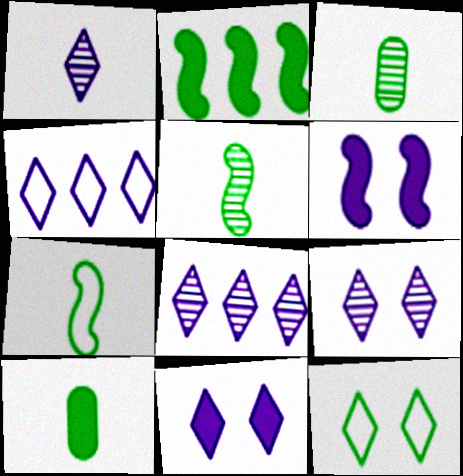[[1, 4, 11], 
[1, 8, 9], 
[2, 3, 12]]